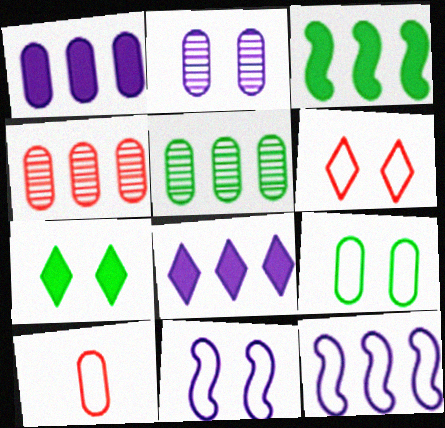[[6, 9, 11]]